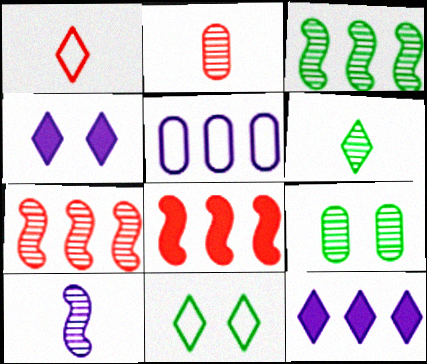[[2, 6, 10], 
[3, 6, 9], 
[4, 5, 10]]